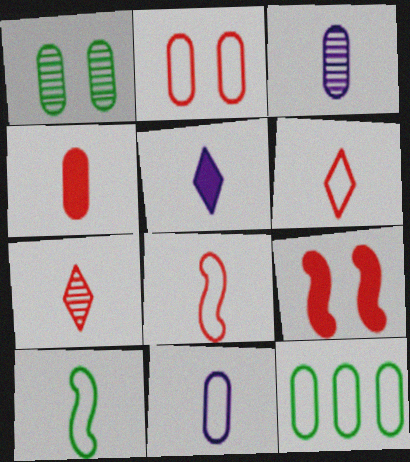[[2, 11, 12], 
[4, 7, 8], 
[6, 10, 11]]